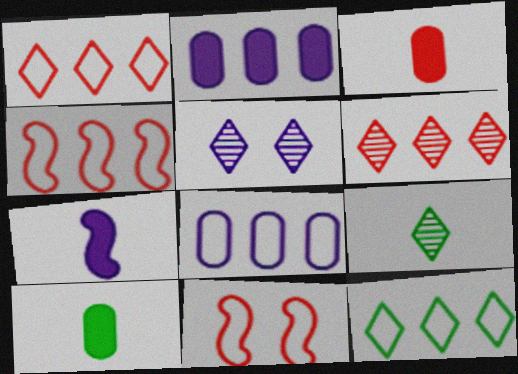[[2, 9, 11], 
[3, 6, 11], 
[4, 5, 10], 
[4, 8, 12], 
[5, 6, 9], 
[5, 7, 8]]